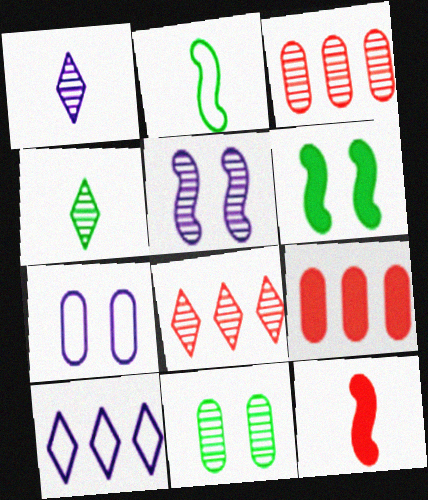[[3, 4, 5], 
[10, 11, 12]]